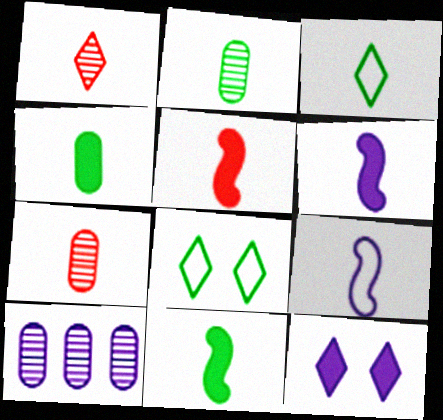[[1, 4, 9], 
[2, 3, 11], 
[3, 6, 7], 
[5, 6, 11], 
[5, 8, 10], 
[9, 10, 12]]